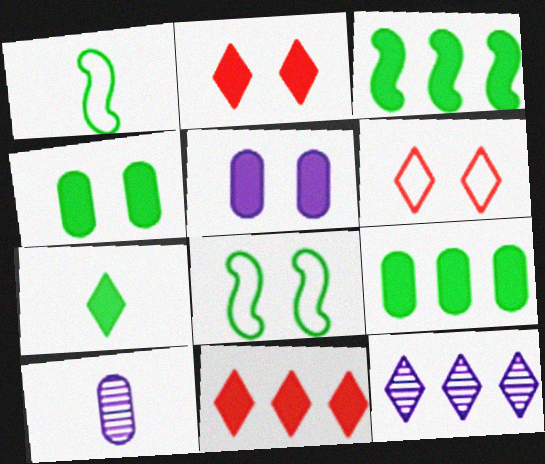[[3, 4, 7], 
[3, 6, 10], 
[6, 7, 12], 
[8, 10, 11]]